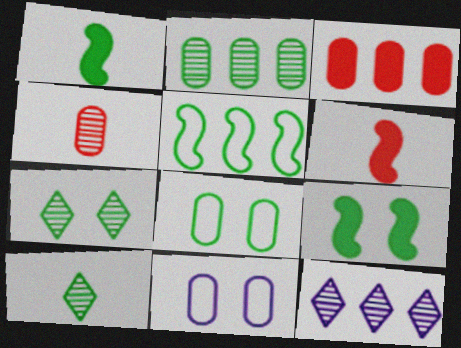[[3, 5, 12], 
[6, 8, 12], 
[7, 8, 9]]